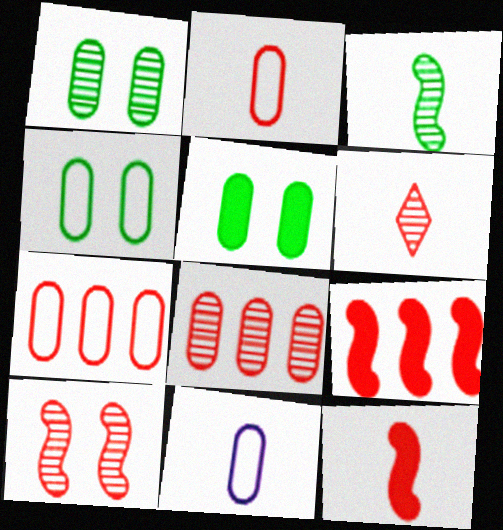[[1, 4, 5], 
[2, 6, 12], 
[4, 7, 11], 
[5, 8, 11], 
[6, 8, 10]]